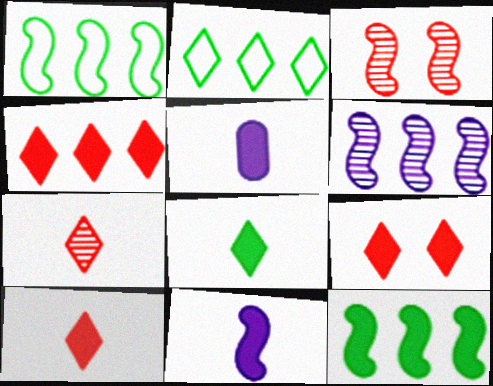[[1, 3, 11], 
[2, 3, 5], 
[4, 9, 10], 
[5, 9, 12]]